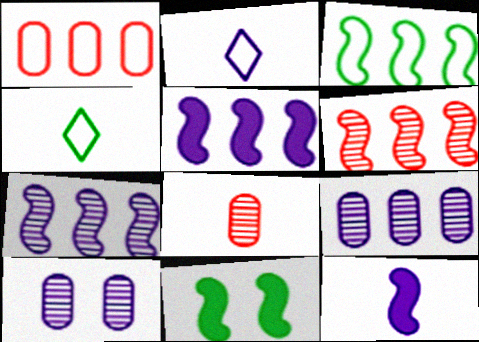[[2, 5, 10], 
[3, 5, 6], 
[4, 8, 12]]